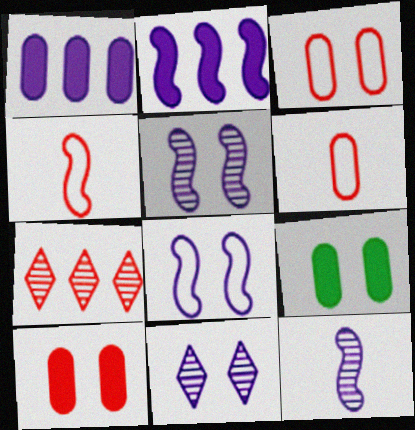[[2, 8, 12], 
[4, 7, 10]]